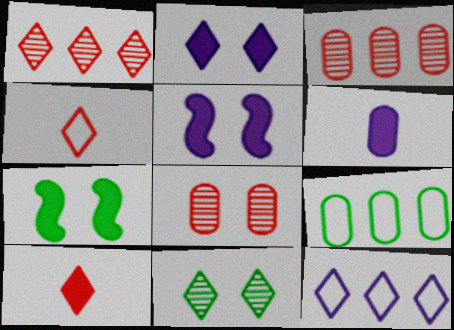[[6, 8, 9], 
[10, 11, 12]]